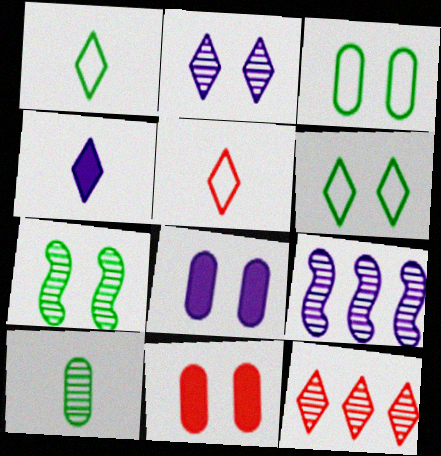[[1, 9, 11], 
[4, 6, 12]]